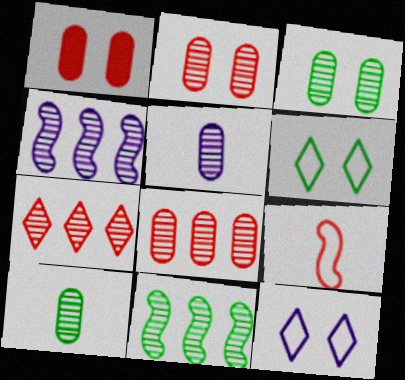[[1, 7, 9], 
[3, 5, 8]]